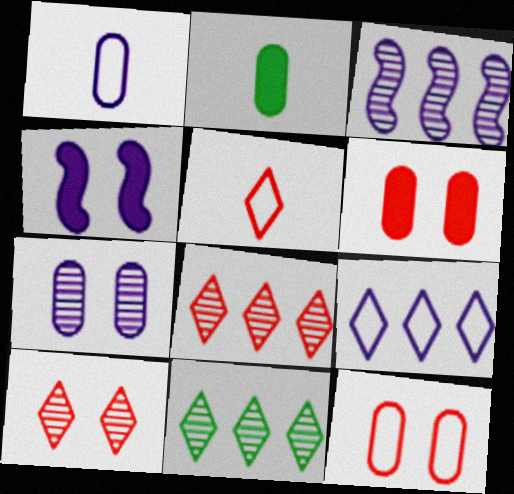[]